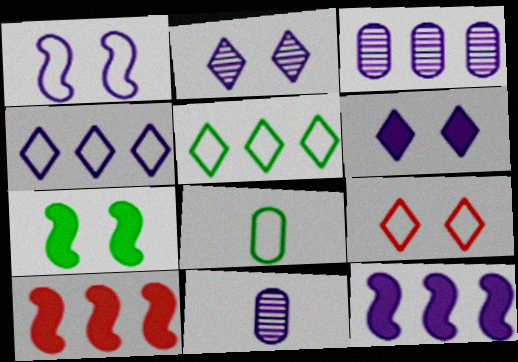[[2, 8, 10], 
[3, 4, 12], 
[3, 5, 10]]